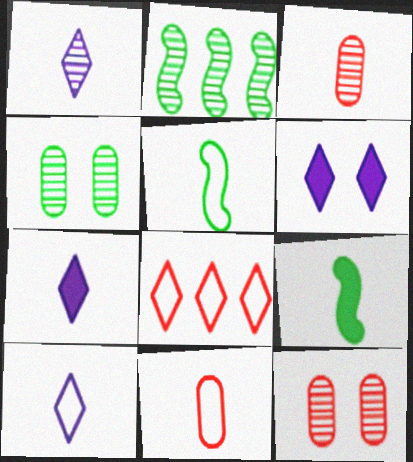[[1, 2, 12], 
[1, 7, 10], 
[1, 9, 11], 
[2, 6, 11], 
[3, 5, 7], 
[3, 9, 10], 
[5, 10, 11]]